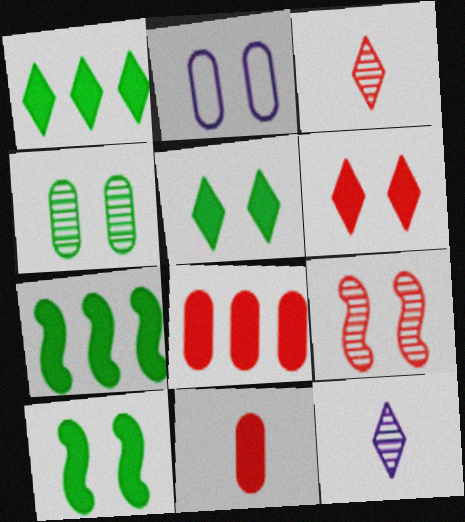[[2, 3, 7], 
[2, 5, 9]]